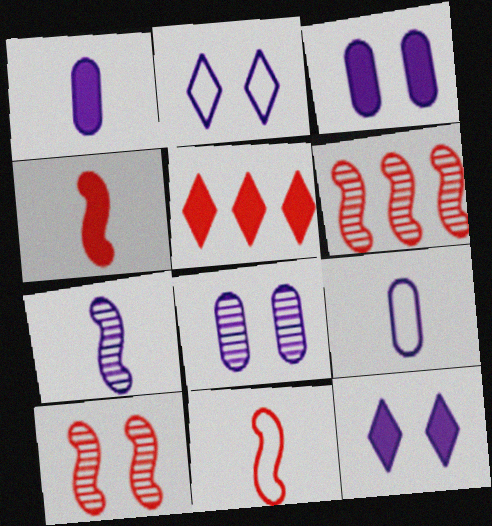[]